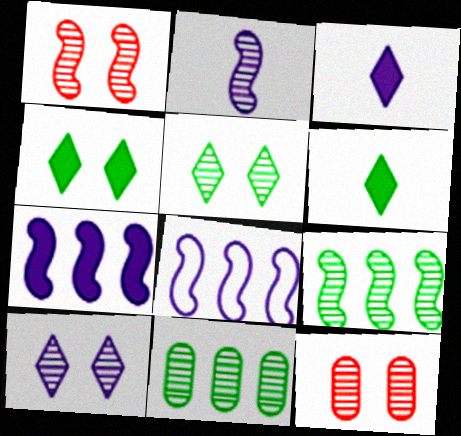[[1, 2, 9], 
[6, 8, 12]]